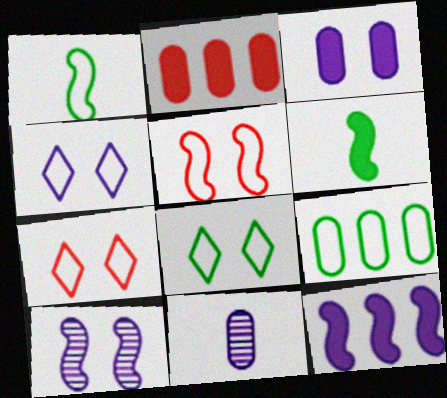[[1, 8, 9], 
[3, 4, 10], 
[4, 7, 8], 
[4, 11, 12]]